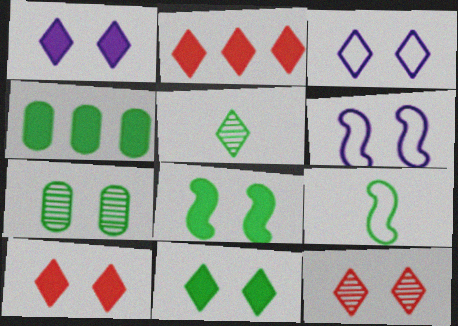[[1, 10, 11], 
[2, 3, 5], 
[3, 11, 12], 
[6, 7, 10]]